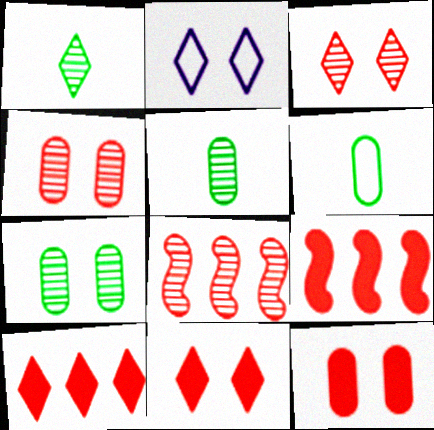[[1, 2, 10], 
[2, 5, 9]]